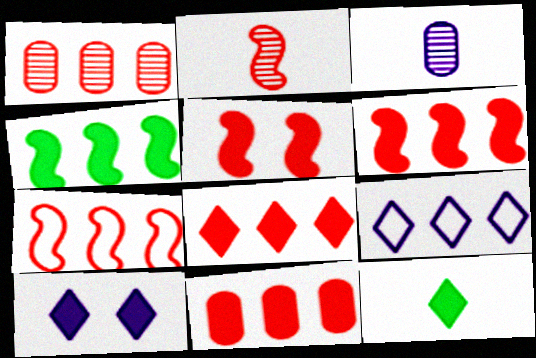[[1, 4, 9], 
[1, 7, 8], 
[2, 5, 7], 
[6, 8, 11], 
[8, 10, 12]]